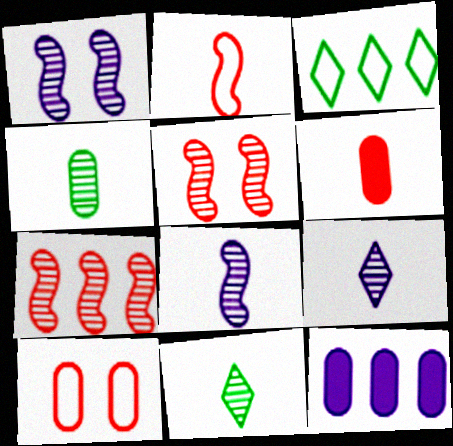[[1, 3, 6], 
[3, 7, 12], 
[4, 10, 12]]